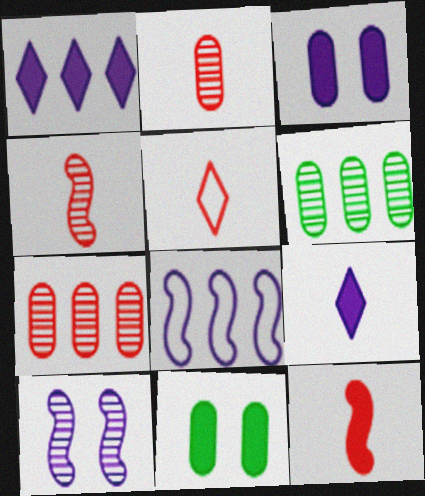[[1, 11, 12], 
[2, 5, 12]]